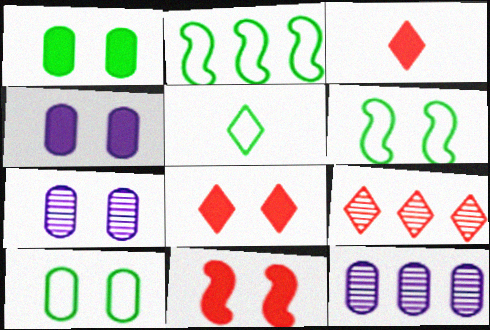[[2, 3, 7], 
[2, 5, 10], 
[3, 6, 12], 
[5, 11, 12], 
[6, 7, 8]]